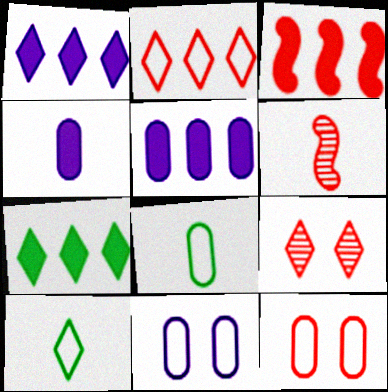[[1, 9, 10], 
[3, 5, 7], 
[4, 6, 10], 
[6, 7, 11]]